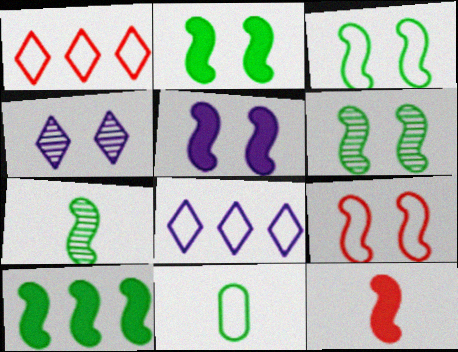[[2, 3, 6], 
[3, 7, 10], 
[5, 6, 9], 
[5, 10, 12], 
[8, 9, 11]]